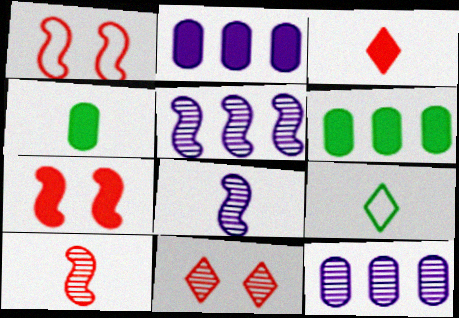[[7, 9, 12]]